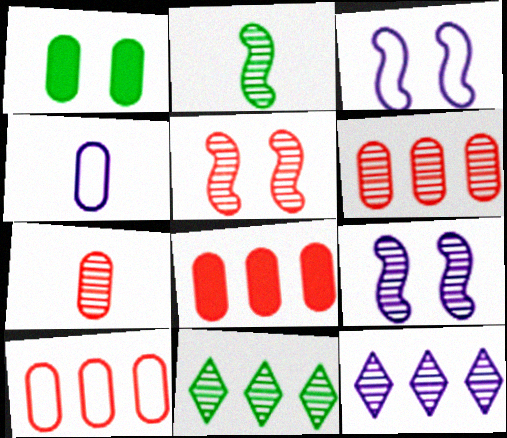[[1, 4, 6], 
[6, 8, 10], 
[7, 9, 11]]